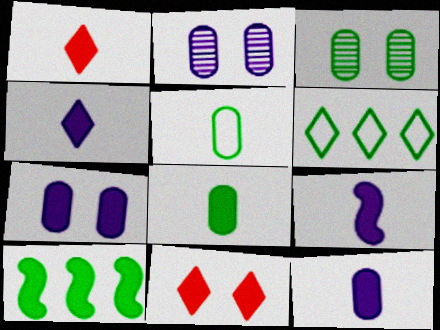[[1, 7, 10], 
[1, 8, 9], 
[4, 9, 12], 
[10, 11, 12]]